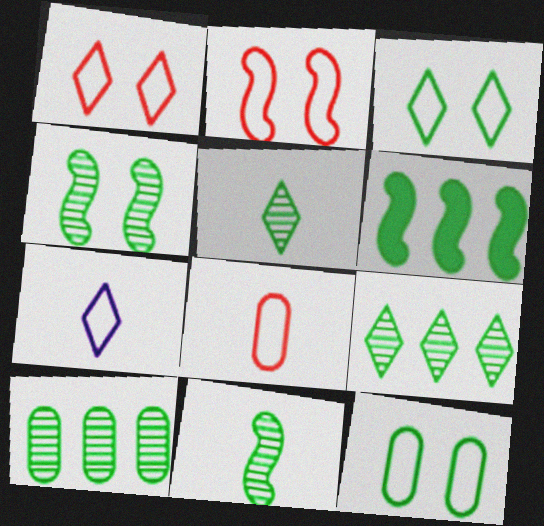[[4, 5, 10], 
[5, 6, 12]]